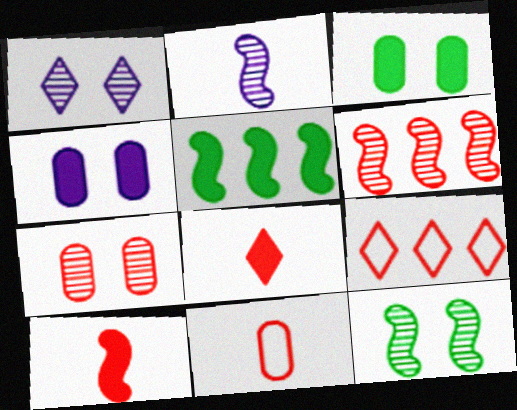[[1, 5, 11], 
[1, 7, 12], 
[2, 3, 9], 
[2, 6, 12], 
[4, 5, 8], 
[7, 9, 10]]